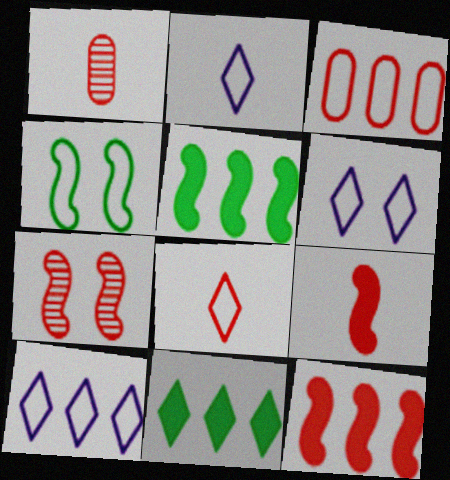[[1, 5, 6], 
[1, 8, 9], 
[2, 3, 4], 
[2, 6, 10]]